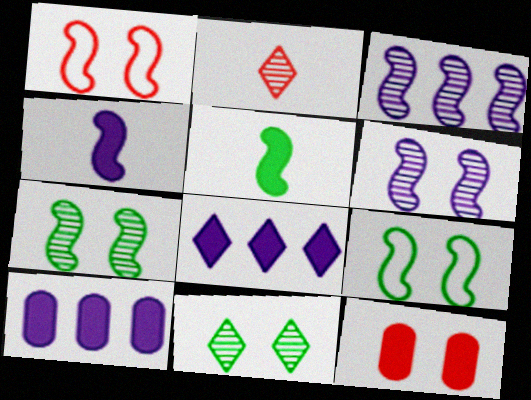[[1, 3, 5], 
[2, 9, 10], 
[5, 8, 12]]